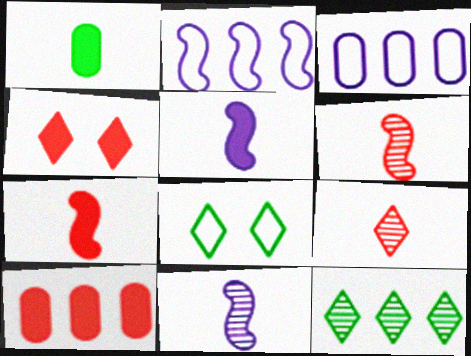[[2, 10, 12], 
[4, 7, 10], 
[8, 10, 11]]